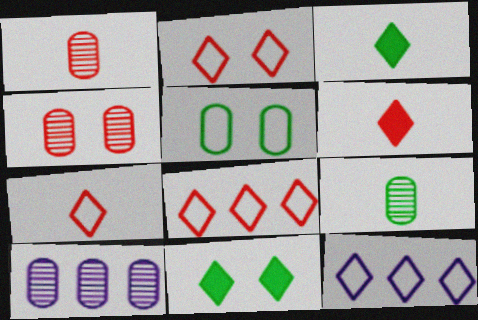[[2, 7, 8], 
[4, 9, 10]]